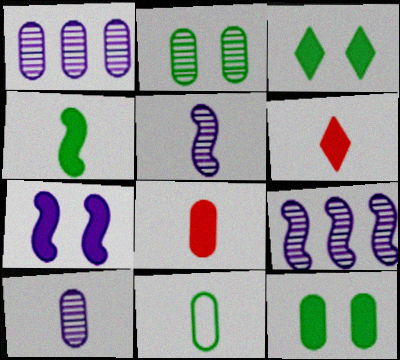[[5, 6, 11], 
[8, 10, 11]]